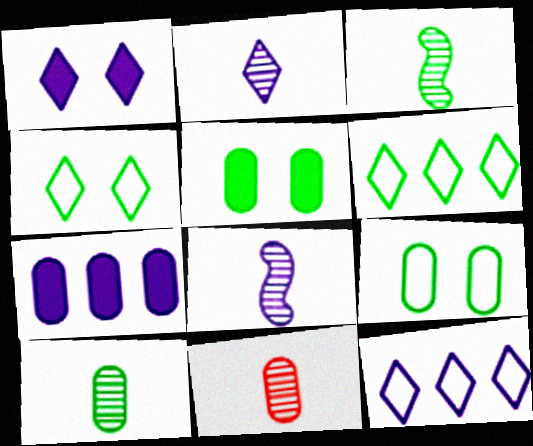[[1, 2, 12], 
[2, 3, 11], 
[3, 5, 6], 
[7, 9, 11]]